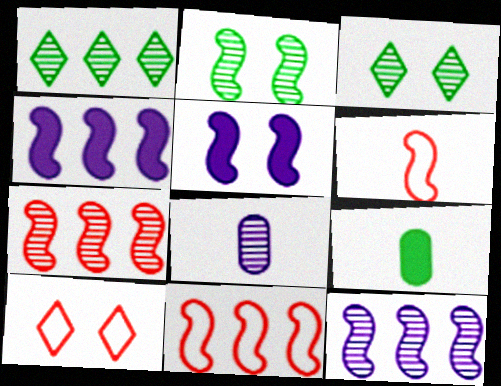[[2, 4, 6], 
[3, 7, 8], 
[9, 10, 12]]